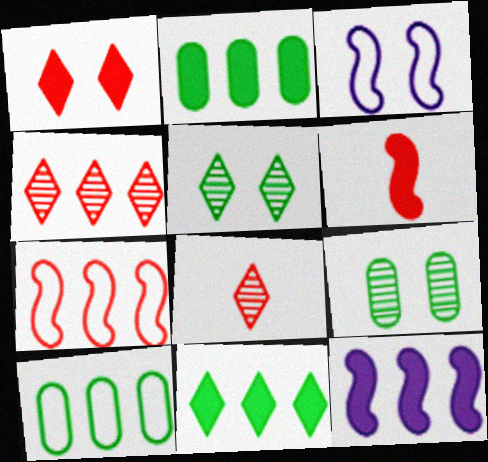[[1, 3, 9], 
[2, 3, 8], 
[4, 10, 12]]